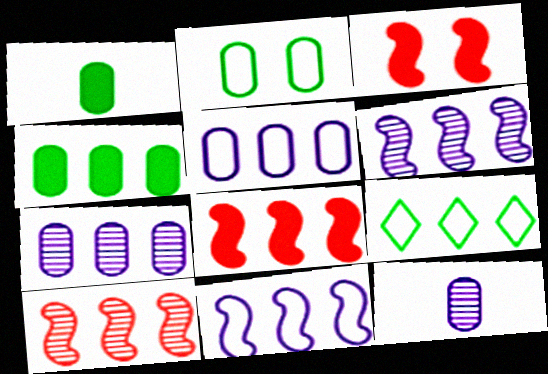[[3, 9, 12], 
[7, 8, 9]]